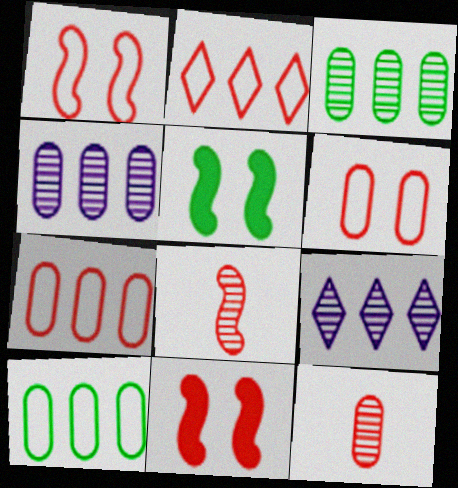[[2, 11, 12]]